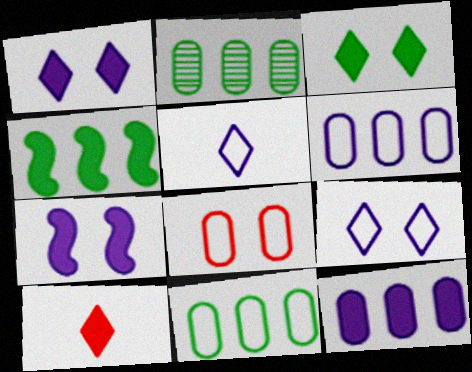[]